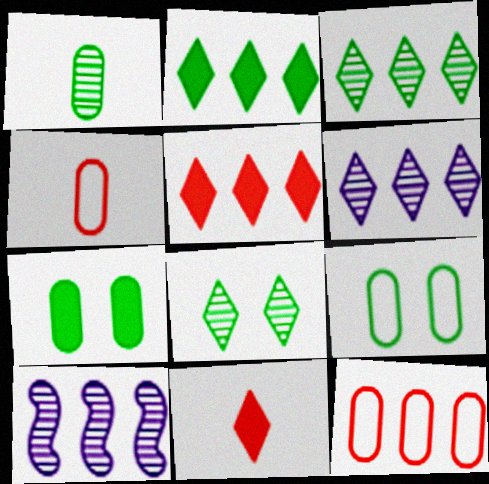[[2, 10, 12], 
[9, 10, 11]]